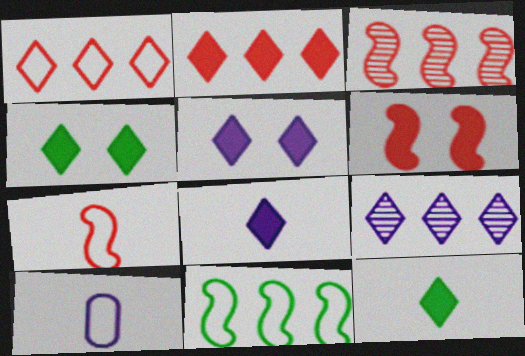[[2, 4, 8], 
[2, 5, 12], 
[3, 4, 10], 
[3, 6, 7]]